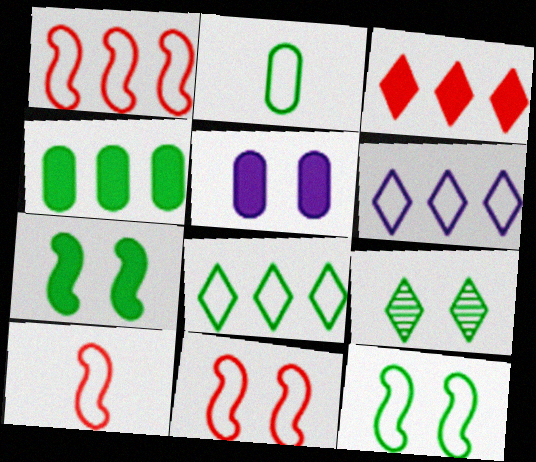[[1, 10, 11], 
[2, 6, 11], 
[2, 8, 12], 
[5, 9, 11]]